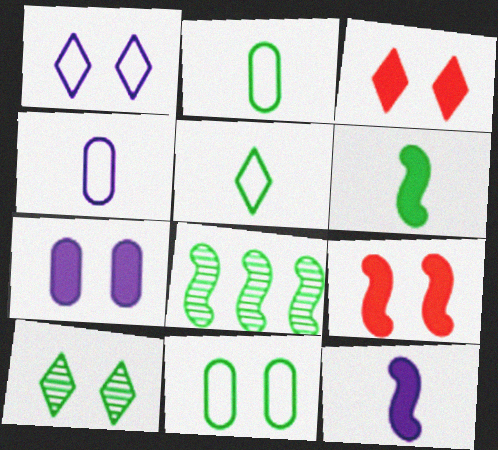[[1, 3, 10], 
[3, 4, 8]]